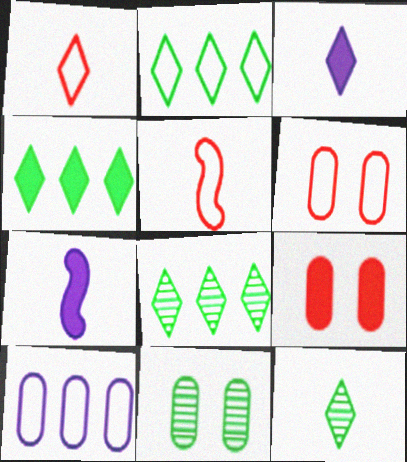[[1, 3, 12], 
[2, 4, 8], 
[4, 7, 9], 
[6, 7, 8]]